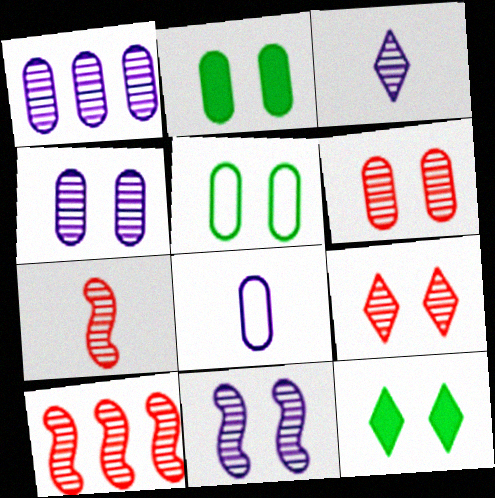[[1, 3, 11], 
[8, 10, 12]]